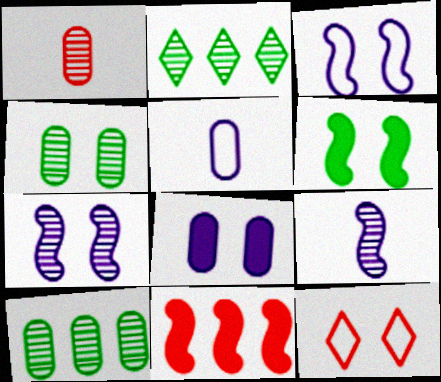[[1, 2, 7], 
[1, 11, 12]]